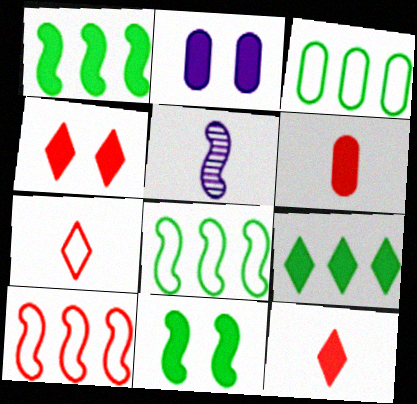[[1, 2, 12], 
[2, 4, 11], 
[3, 4, 5], 
[5, 10, 11]]